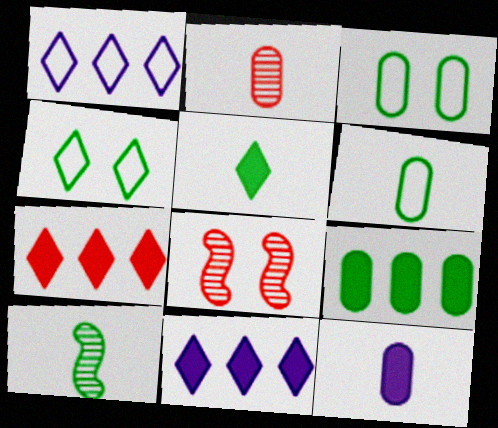[[2, 6, 12], 
[4, 9, 10], 
[5, 6, 10], 
[6, 8, 11]]